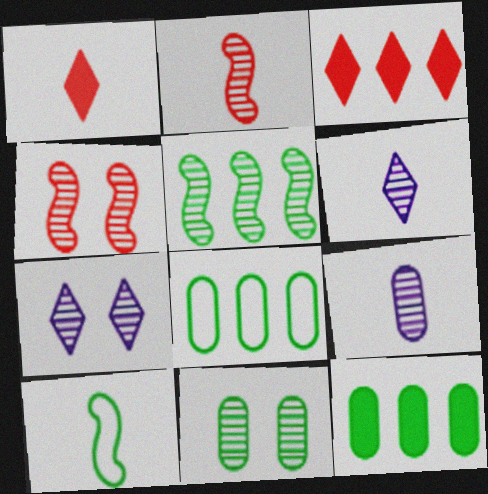[[1, 9, 10], 
[4, 7, 11]]